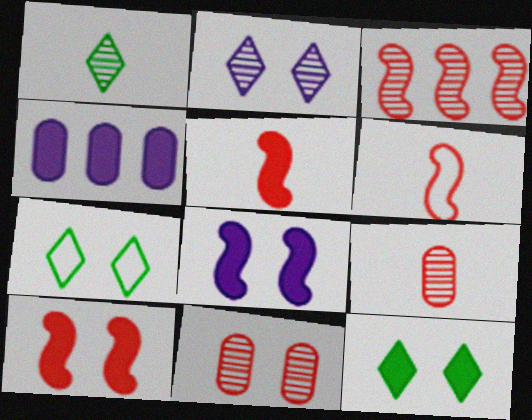[[3, 6, 10], 
[4, 5, 12], 
[7, 8, 11]]